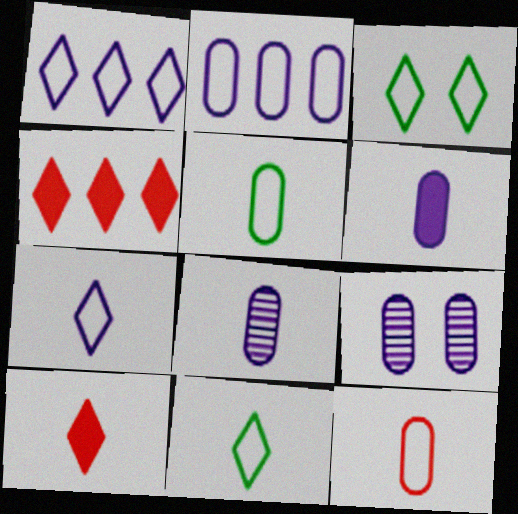[[2, 6, 9]]